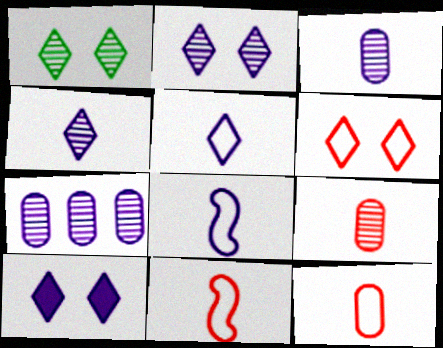[[1, 6, 10], 
[7, 8, 10]]